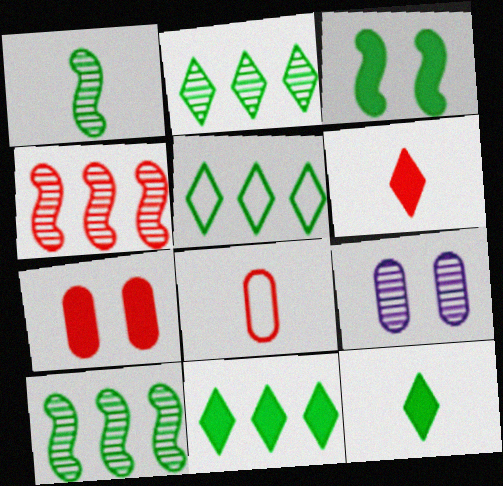[[2, 5, 11]]